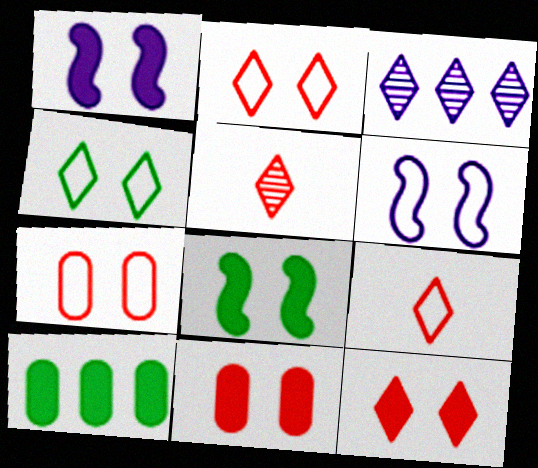[[4, 6, 7], 
[5, 6, 10]]